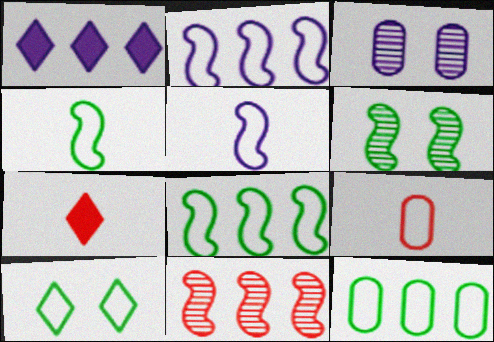[[1, 3, 5], 
[1, 6, 9], 
[1, 11, 12], 
[2, 9, 10], 
[3, 7, 8], 
[4, 10, 12]]